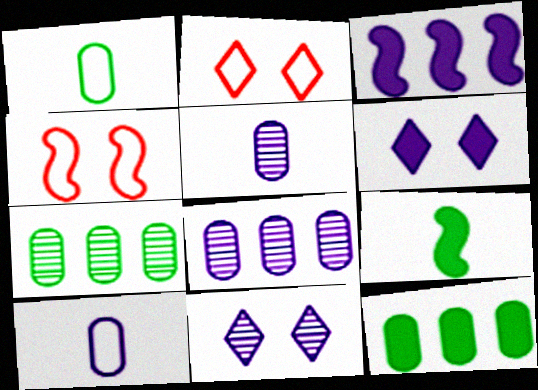[[2, 8, 9], 
[3, 10, 11]]